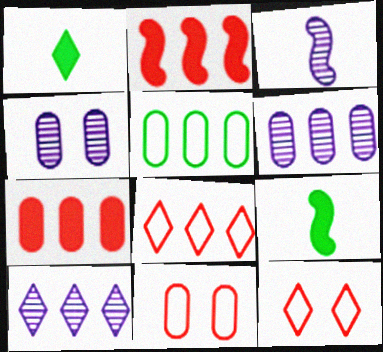[[1, 10, 12], 
[2, 5, 10], 
[3, 4, 10], 
[4, 8, 9], 
[5, 6, 7], 
[6, 9, 12], 
[9, 10, 11]]